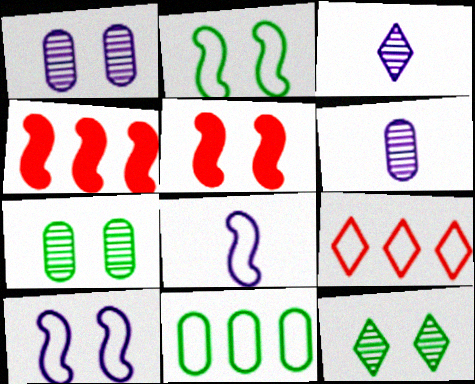[[3, 5, 11]]